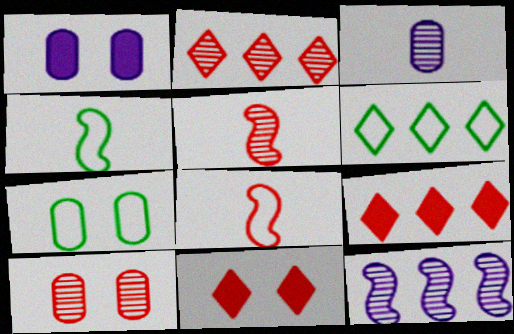[[1, 2, 4], 
[1, 5, 6], 
[1, 7, 10], 
[2, 5, 10], 
[4, 6, 7], 
[8, 9, 10]]